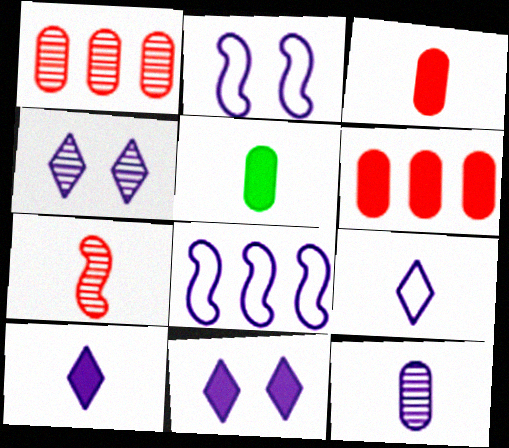[[5, 7, 9], 
[8, 11, 12]]